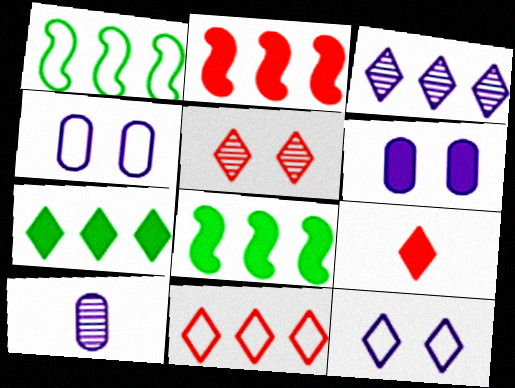[[3, 7, 11], 
[5, 9, 11], 
[6, 8, 9]]